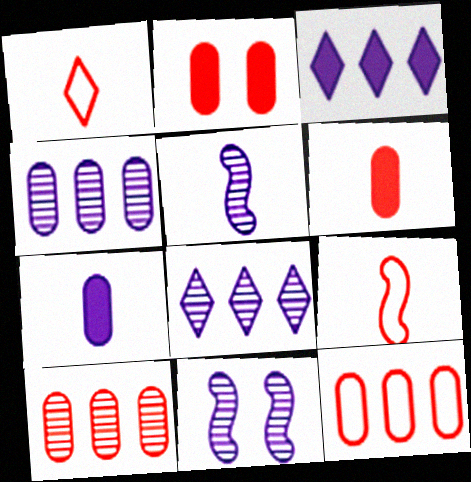[]